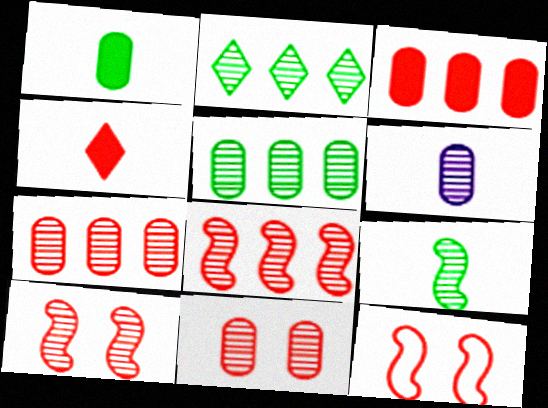[[2, 6, 10], 
[4, 7, 12], 
[5, 6, 11]]